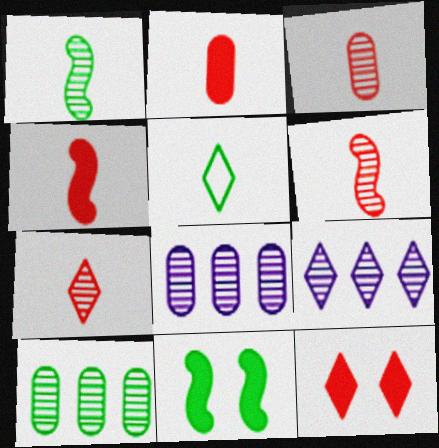[[3, 6, 7], 
[5, 9, 12], 
[5, 10, 11]]